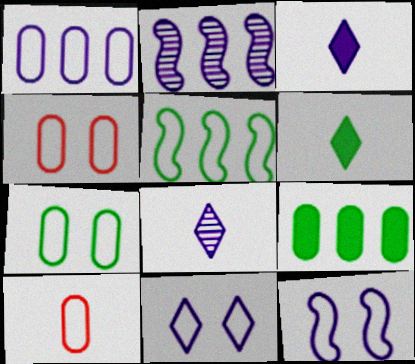[[1, 7, 10], 
[2, 4, 6], 
[5, 10, 11]]